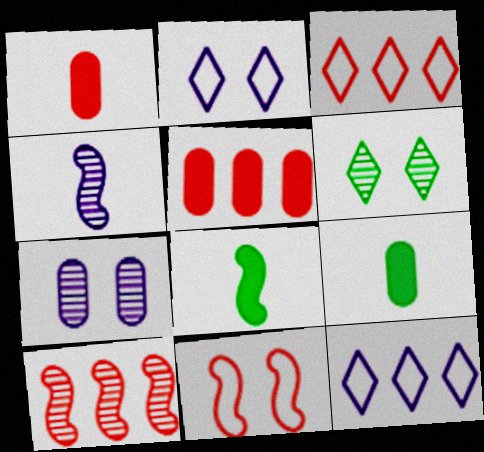[[2, 9, 10], 
[3, 5, 10], 
[3, 7, 8]]